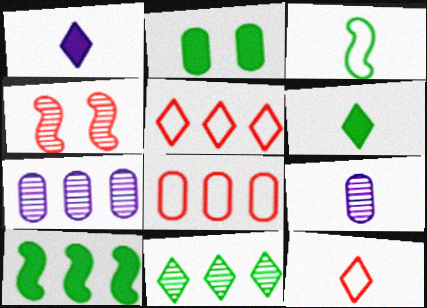[[2, 3, 11], 
[2, 6, 10], 
[2, 8, 9], 
[4, 9, 11], 
[5, 7, 10]]